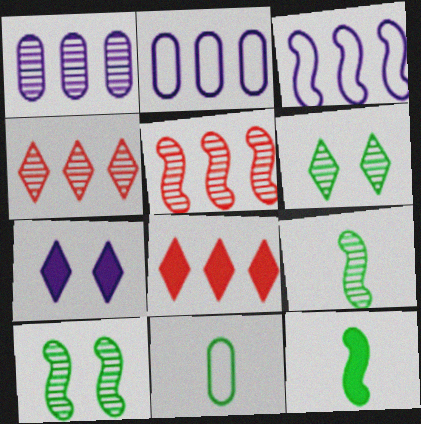[[5, 7, 11]]